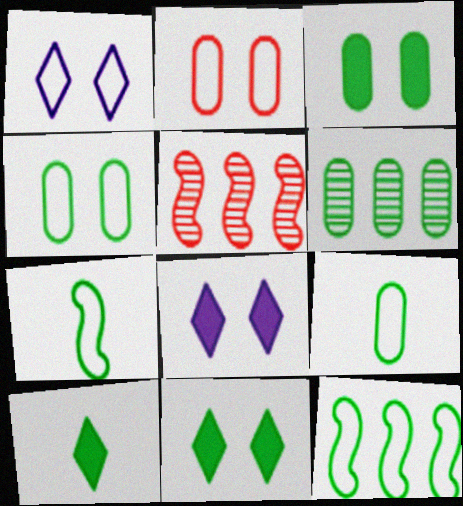[[3, 6, 9], 
[5, 8, 9], 
[6, 7, 11]]